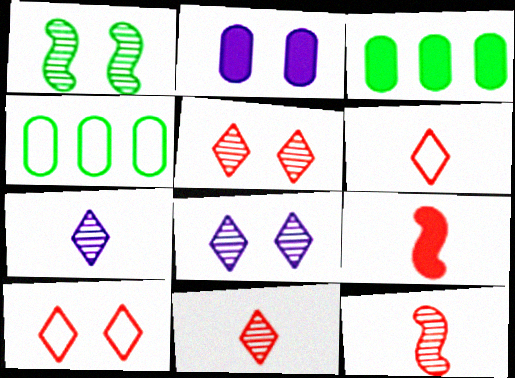[[1, 2, 10], 
[4, 8, 9]]